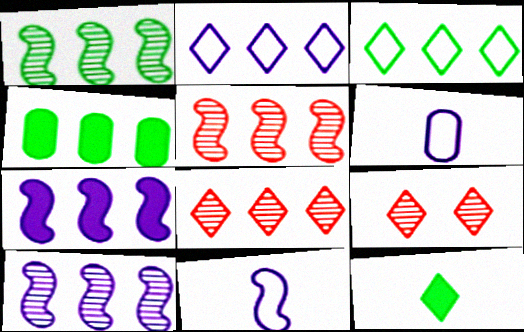[[1, 3, 4], 
[1, 5, 10], 
[2, 4, 5], 
[2, 9, 12], 
[4, 9, 11]]